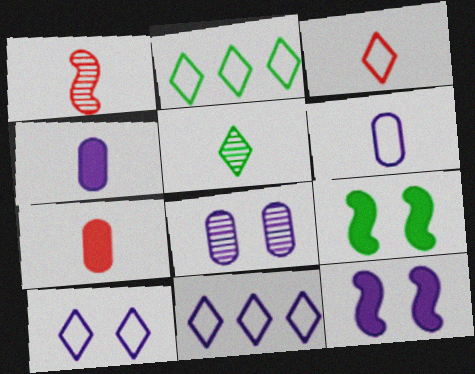[[1, 3, 7], 
[2, 3, 10], 
[8, 10, 12]]